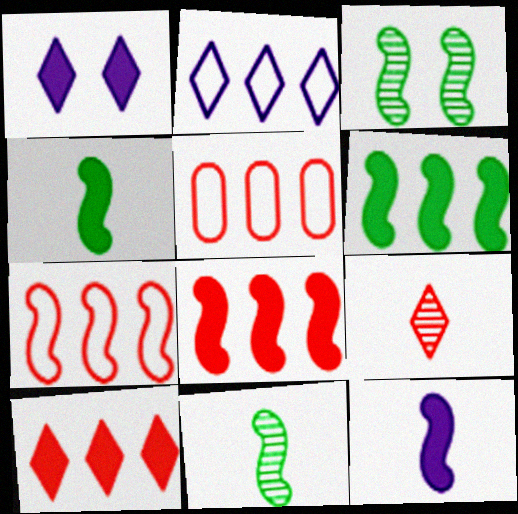[[1, 5, 11], 
[3, 7, 12]]